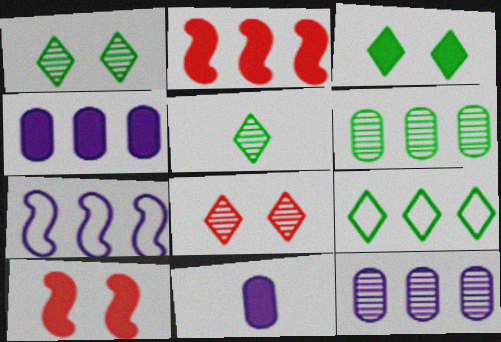[[2, 3, 11], 
[2, 9, 12], 
[3, 5, 9]]